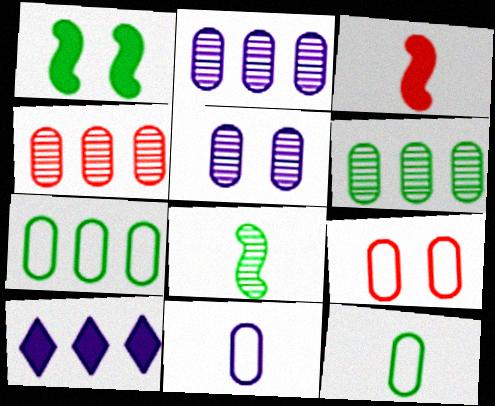[[2, 4, 6], 
[7, 9, 11], 
[8, 9, 10]]